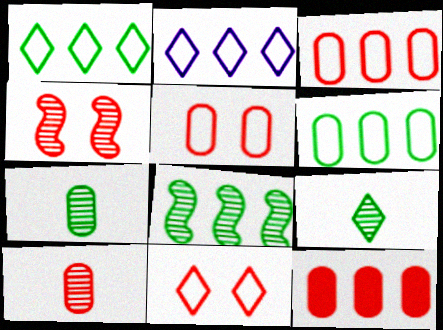[[2, 8, 12], 
[5, 10, 12]]